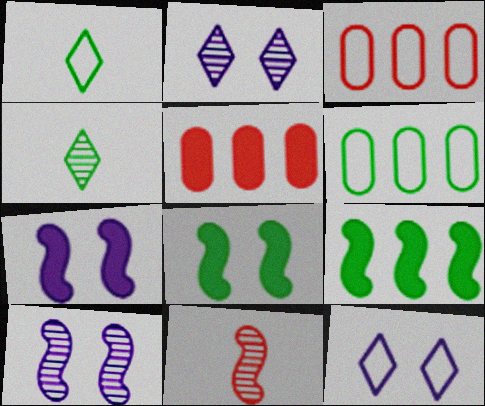[[1, 5, 10], 
[3, 4, 7], 
[4, 6, 8]]